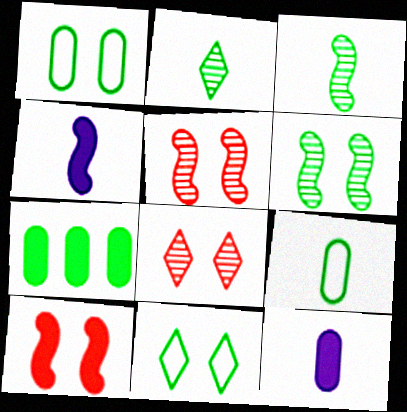[[3, 7, 11]]